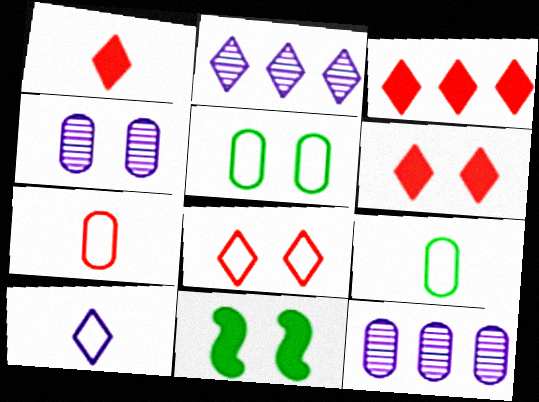[[1, 3, 6], 
[2, 7, 11], 
[4, 8, 11]]